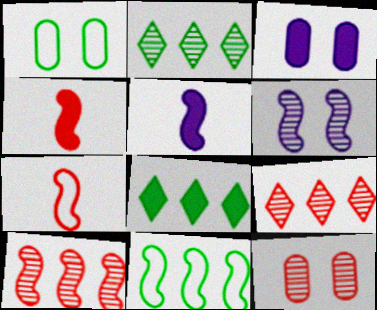[[1, 3, 12], 
[1, 5, 9], 
[2, 3, 7], 
[3, 4, 8], 
[4, 6, 11]]